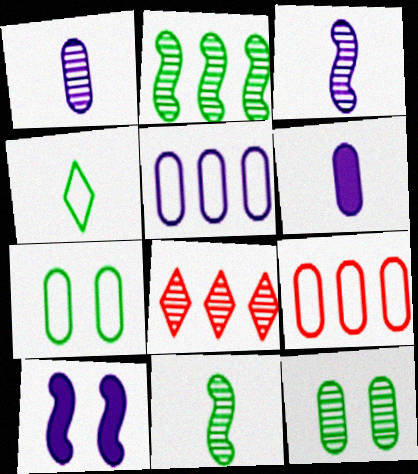[[3, 8, 12], 
[6, 9, 12]]